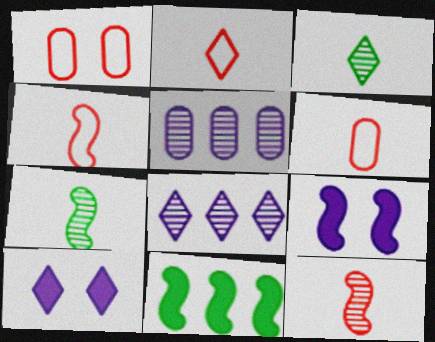[[2, 4, 6]]